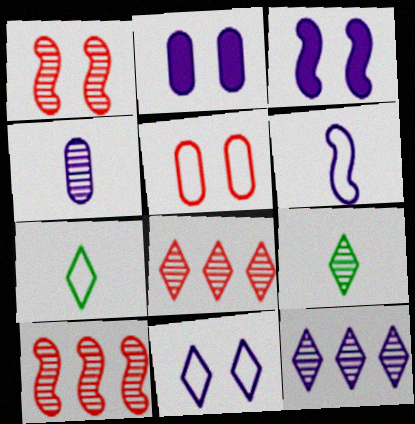[[2, 6, 12], 
[2, 7, 10]]